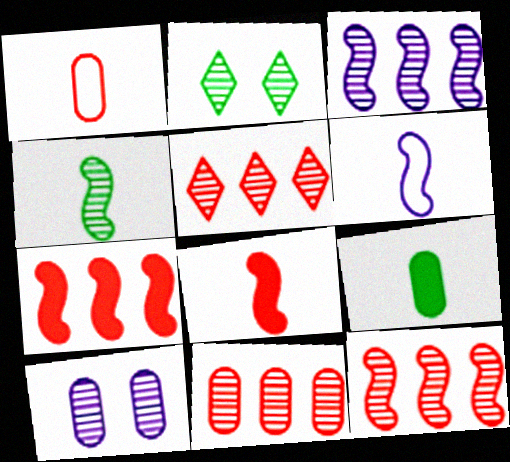[[4, 5, 10], 
[4, 6, 8], 
[5, 11, 12]]